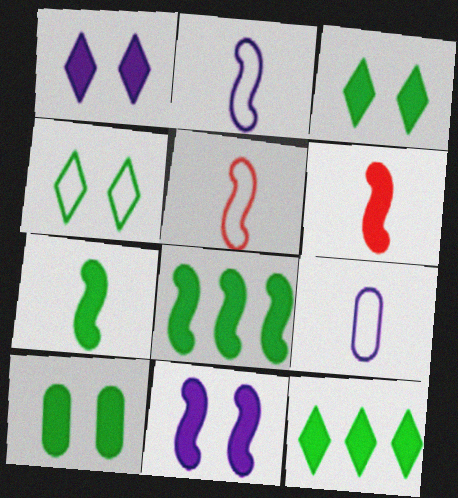[[6, 8, 11], 
[7, 10, 12]]